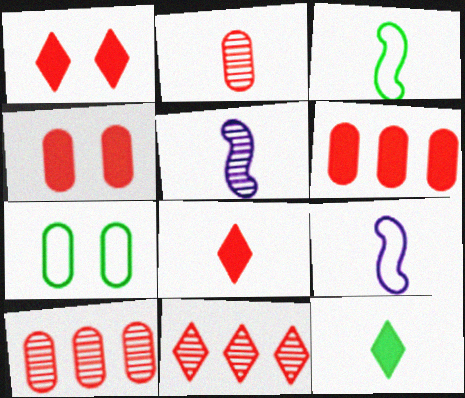[[2, 9, 12]]